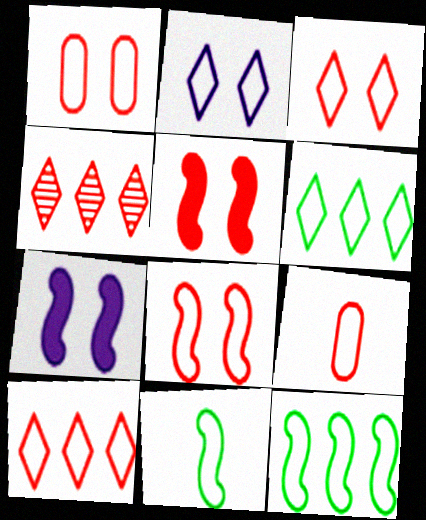[[1, 3, 8], 
[2, 9, 12], 
[4, 5, 9], 
[8, 9, 10]]